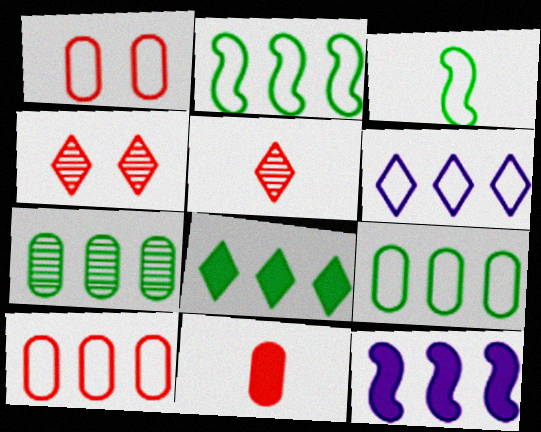[[1, 3, 6], 
[2, 6, 10], 
[2, 7, 8]]